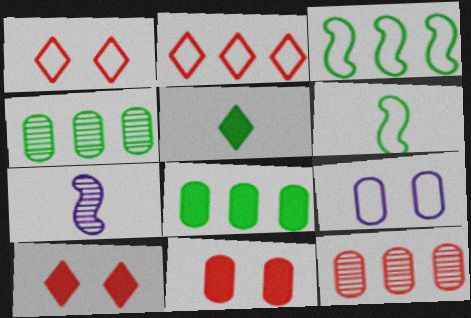[[1, 7, 8], 
[2, 6, 9]]